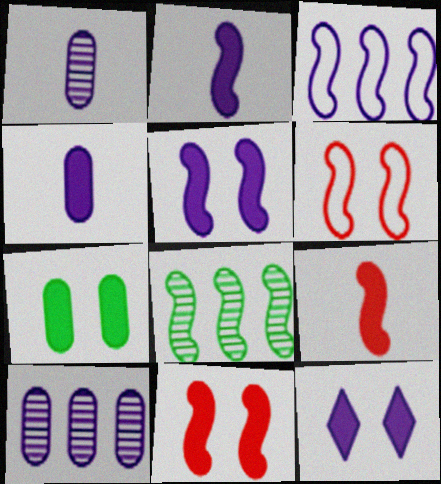[[1, 3, 12], 
[2, 6, 8], 
[7, 11, 12]]